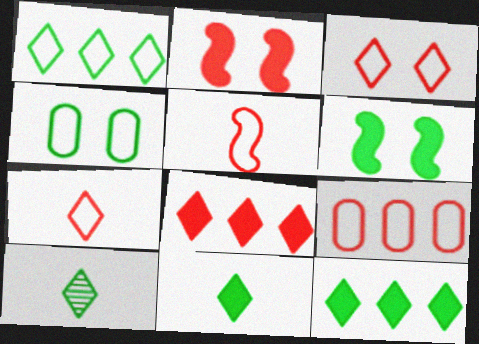[[3, 5, 9]]